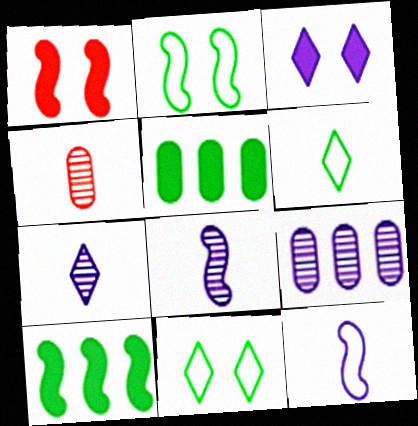[[1, 6, 9], 
[3, 9, 12]]